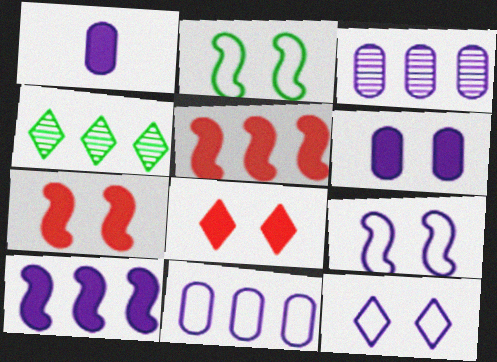[[4, 5, 11]]